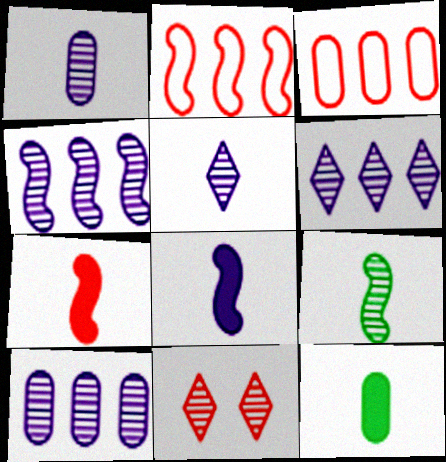[[3, 7, 11], 
[4, 6, 10], 
[9, 10, 11]]